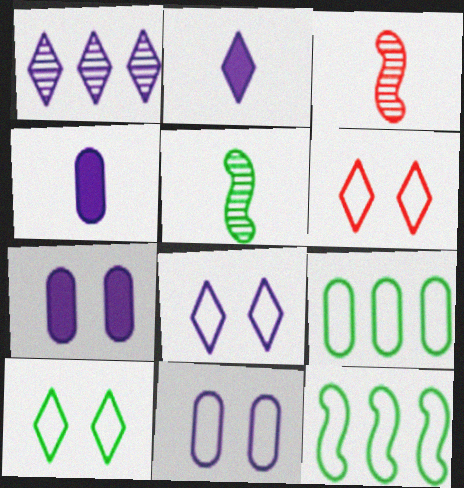[[1, 2, 8], 
[6, 8, 10]]